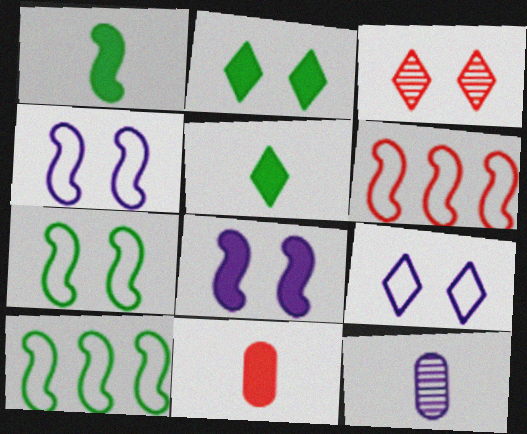[[2, 3, 9], 
[2, 6, 12], 
[3, 6, 11]]